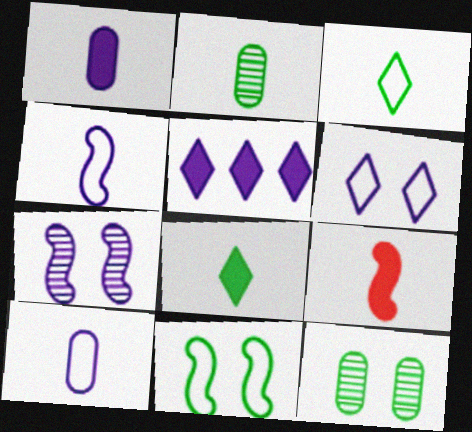[[1, 8, 9], 
[5, 7, 10]]